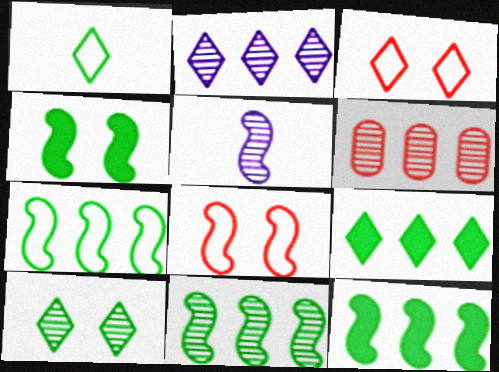[[1, 9, 10], 
[2, 6, 11], 
[5, 6, 10], 
[5, 8, 12], 
[7, 11, 12]]